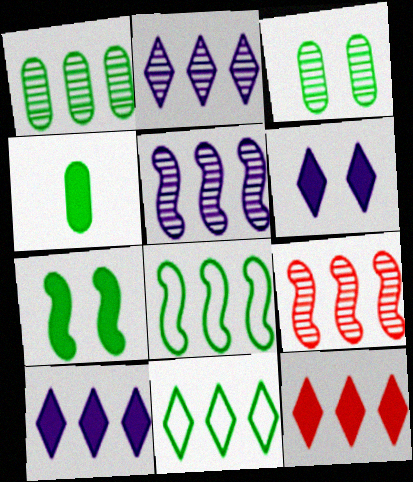[[1, 2, 9], 
[2, 11, 12]]